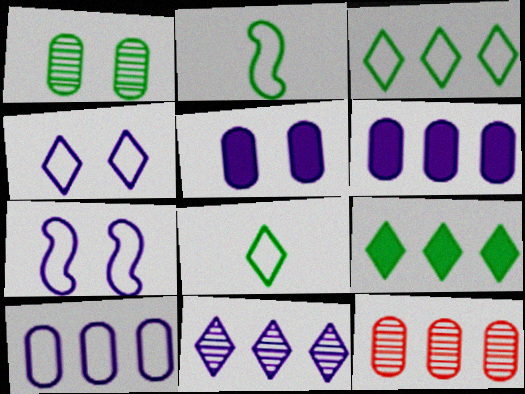[[1, 2, 9]]